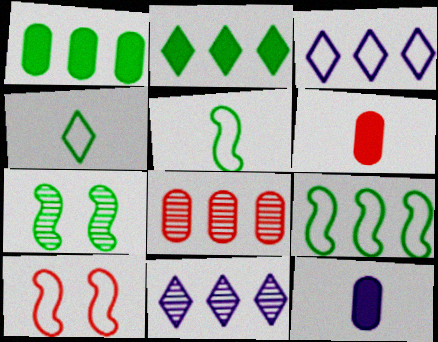[[1, 4, 7], 
[3, 6, 7]]